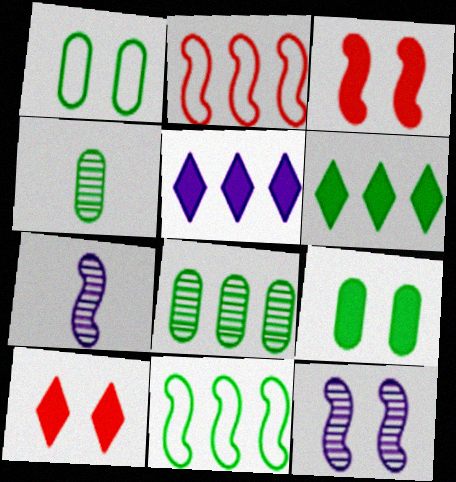[[1, 10, 12], 
[2, 5, 8], 
[3, 7, 11], 
[6, 8, 11]]